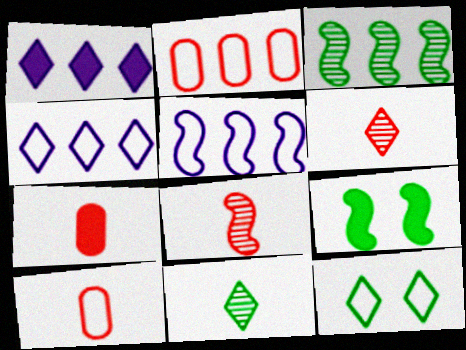[[1, 2, 3], 
[1, 6, 12], 
[1, 7, 9], 
[5, 8, 9], 
[5, 10, 12]]